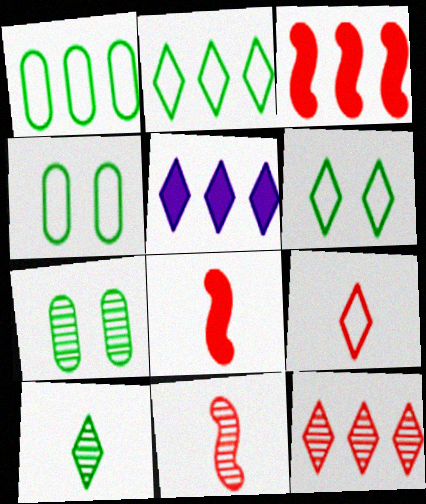[[2, 5, 12], 
[4, 5, 11]]